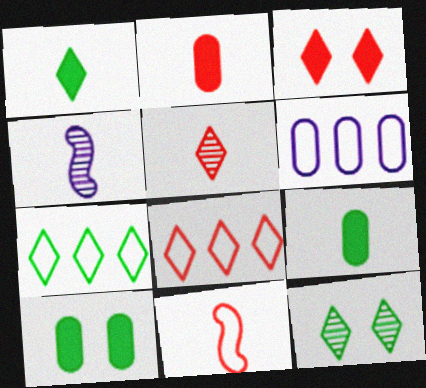[[1, 7, 12], 
[2, 5, 11], 
[3, 5, 8], 
[4, 8, 10]]